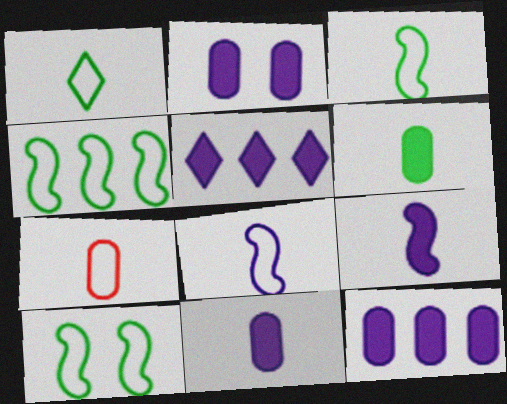[[1, 7, 8], 
[2, 5, 9], 
[2, 11, 12], 
[3, 4, 10]]